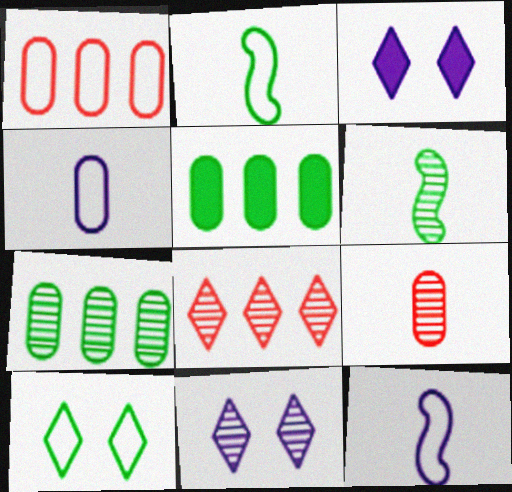[[1, 3, 6], 
[1, 10, 12], 
[5, 6, 10]]